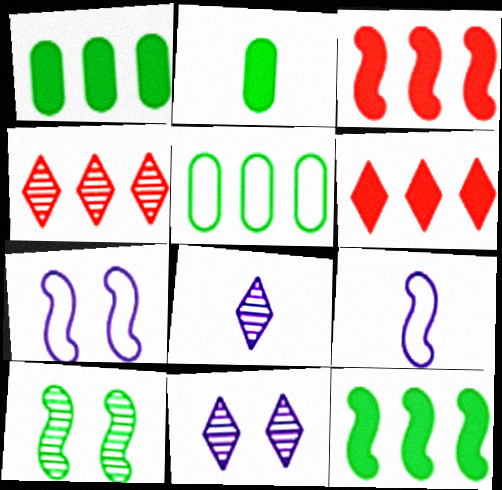[[2, 4, 7], 
[3, 9, 10]]